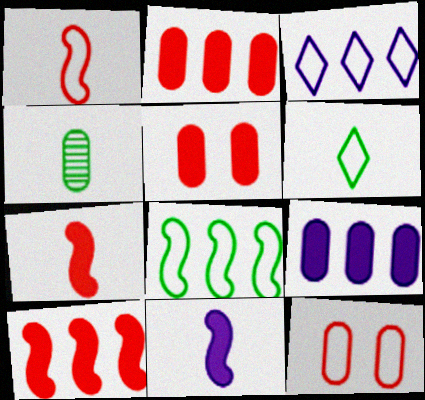[[4, 9, 12]]